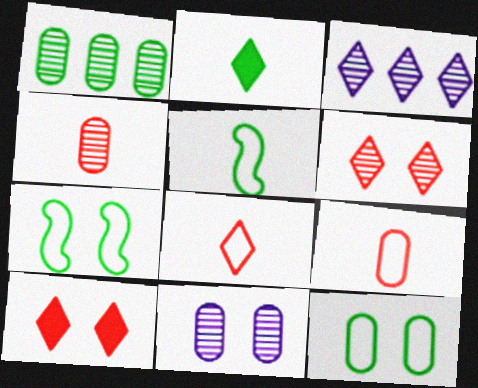[[1, 2, 7], 
[1, 4, 11], 
[7, 10, 11]]